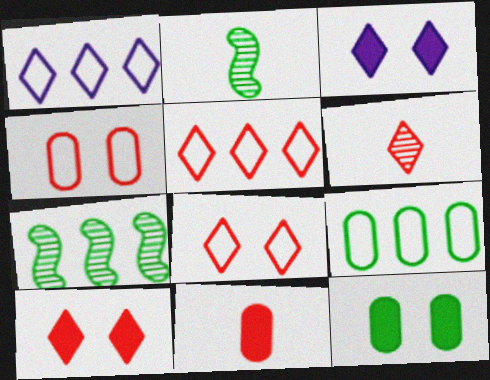[[5, 6, 10]]